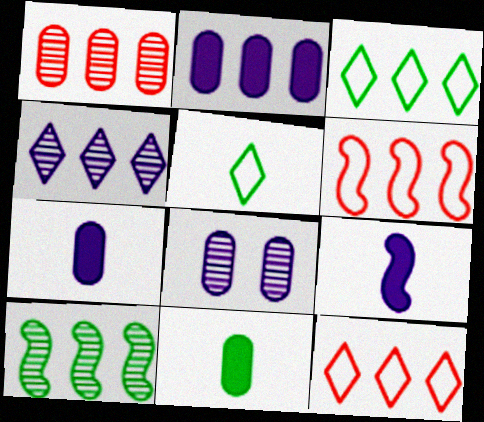[[1, 4, 10], 
[2, 10, 12]]